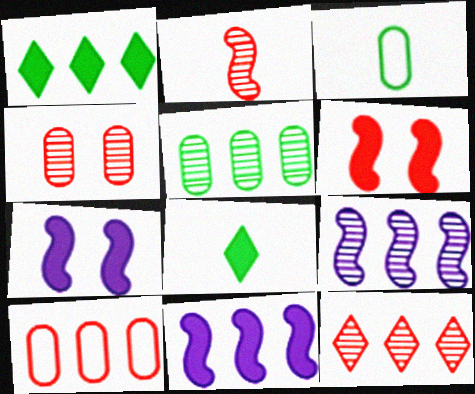[[1, 9, 10], 
[2, 4, 12], 
[3, 7, 12], 
[5, 9, 12]]